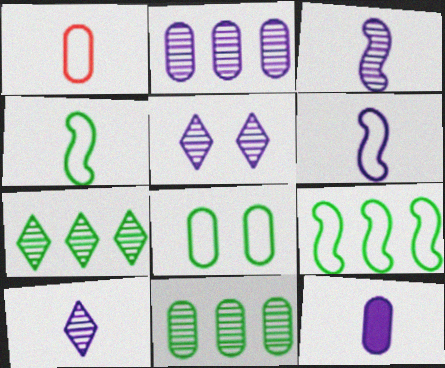[[2, 3, 5], 
[6, 10, 12]]